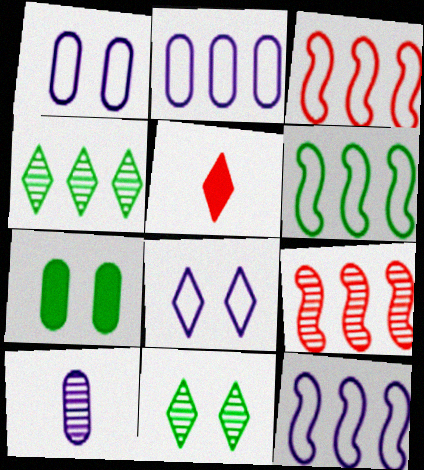[[3, 6, 12], 
[4, 5, 8], 
[9, 10, 11]]